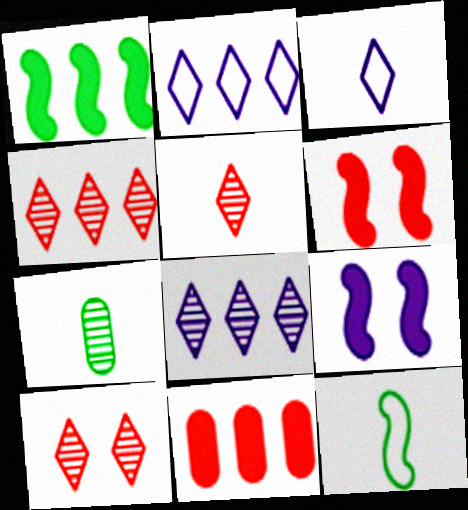[[2, 6, 7], 
[4, 5, 10]]